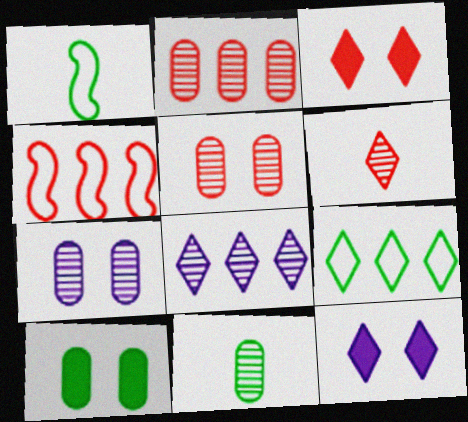[[1, 2, 12], 
[2, 7, 11], 
[4, 11, 12], 
[6, 9, 12]]